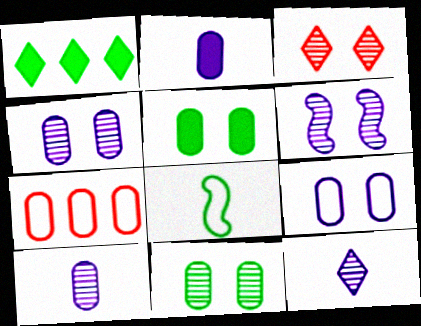[[1, 8, 11], 
[2, 7, 11], 
[3, 6, 11], 
[5, 7, 10]]